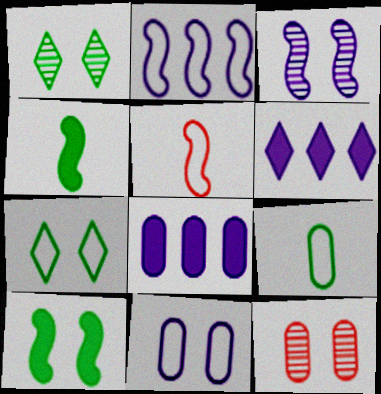[[1, 3, 12], 
[1, 5, 8], 
[8, 9, 12]]